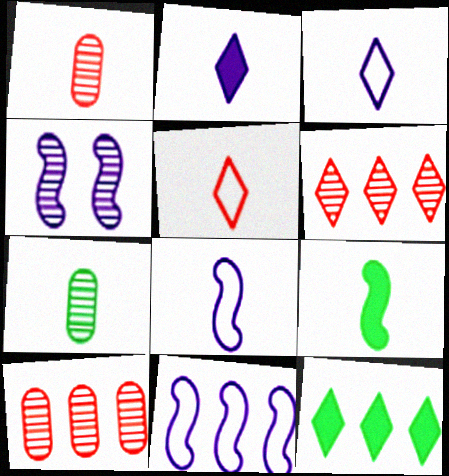[[1, 3, 9], 
[4, 6, 7], 
[10, 11, 12]]